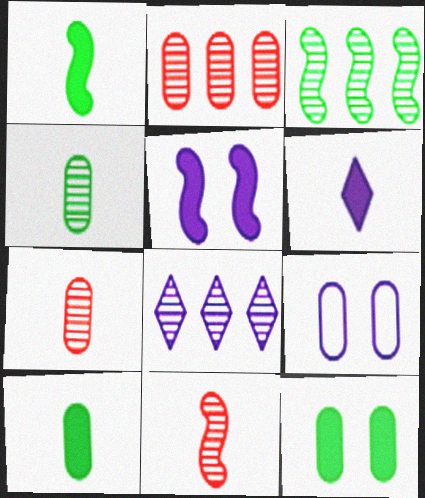[[2, 3, 8], 
[2, 9, 10]]